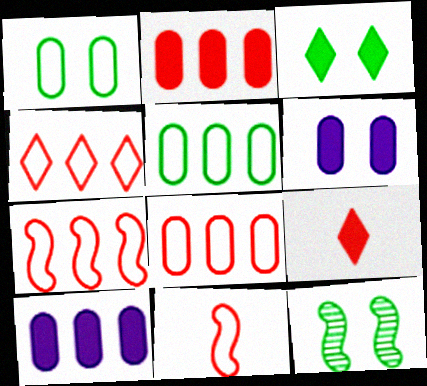[[1, 3, 12], 
[4, 7, 8]]